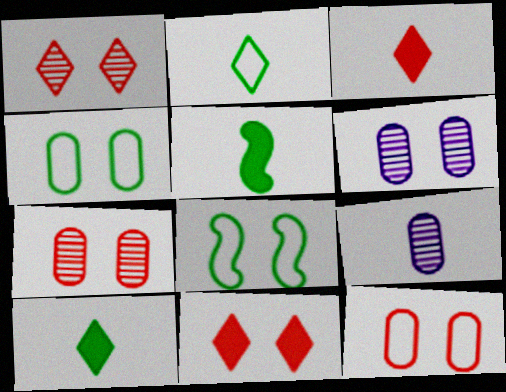[[6, 8, 11]]